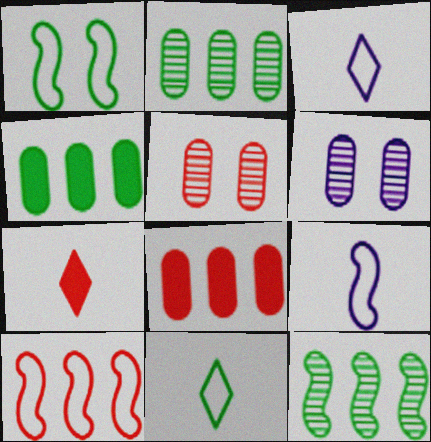[[1, 9, 10], 
[5, 7, 10]]